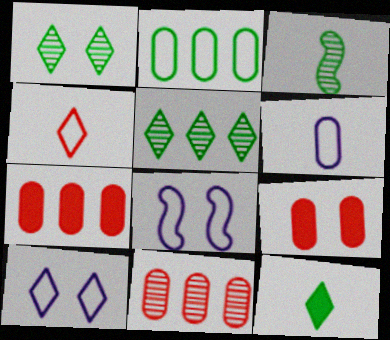[[1, 8, 9], 
[2, 4, 8], 
[3, 7, 10], 
[8, 11, 12]]